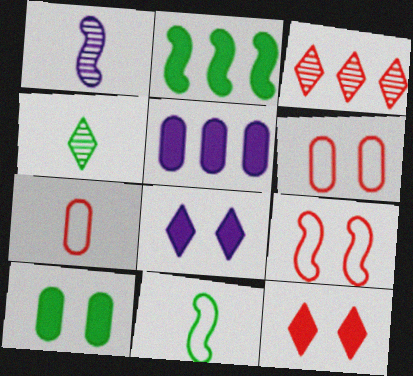[[1, 2, 9], 
[4, 5, 9]]